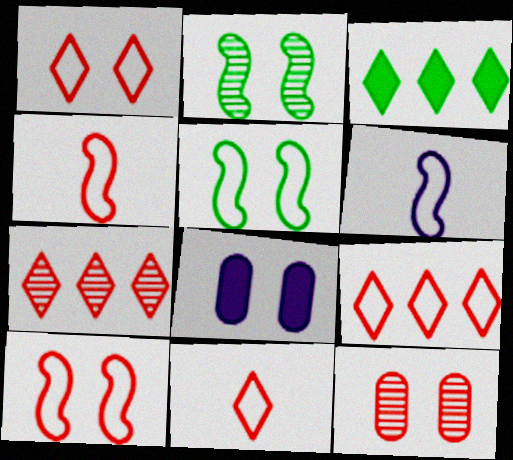[[1, 2, 8], 
[1, 9, 11], 
[3, 6, 12]]